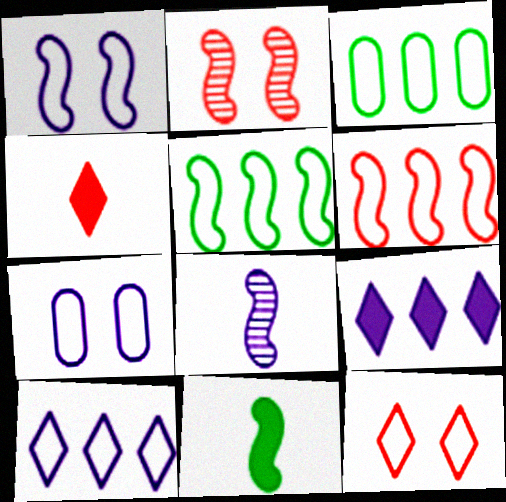[[3, 6, 10], 
[7, 8, 9]]